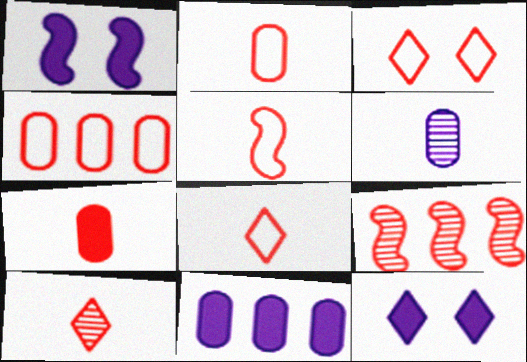[[2, 5, 8], 
[3, 4, 5], 
[3, 7, 9], 
[5, 7, 10]]